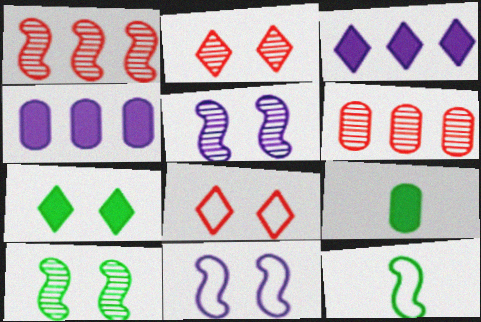[[2, 4, 12]]